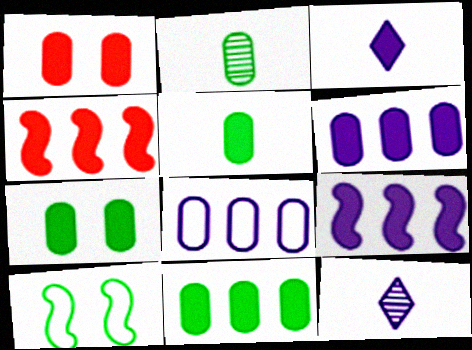[[1, 2, 8], 
[1, 5, 6], 
[3, 4, 7], 
[5, 7, 11]]